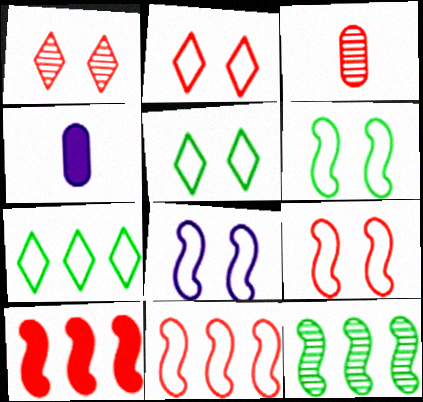[[2, 3, 10], 
[2, 4, 12], 
[6, 8, 9]]